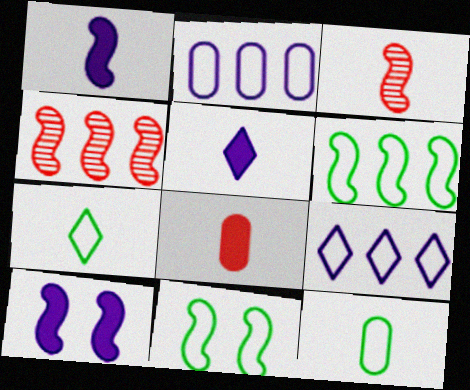[[1, 4, 11], 
[3, 5, 12], 
[3, 6, 10]]